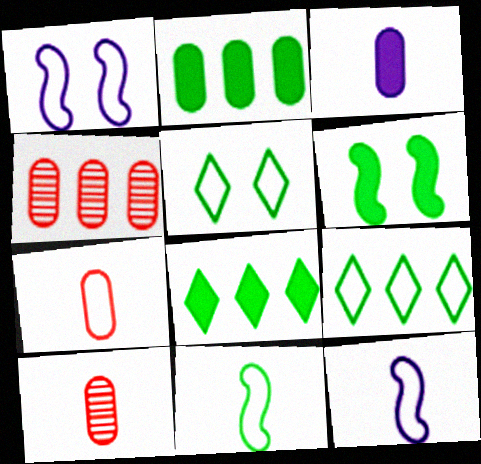[[1, 7, 9], 
[1, 8, 10]]